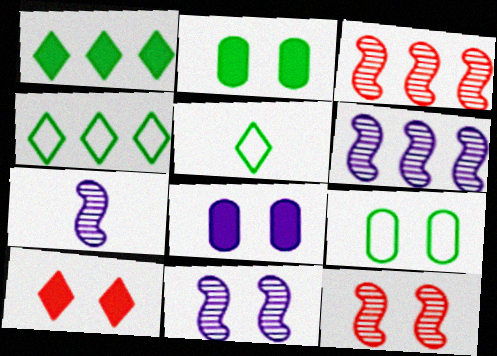[[3, 5, 8], 
[6, 7, 11], 
[9, 10, 11]]